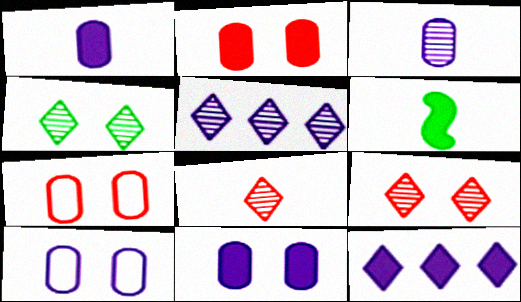[[2, 6, 12], 
[4, 5, 8], 
[5, 6, 7]]